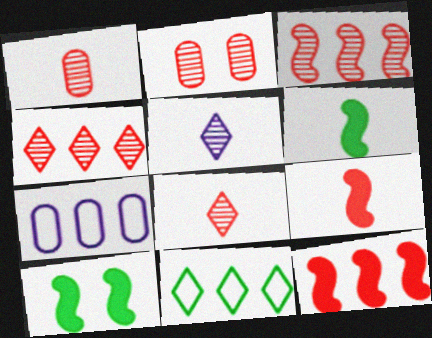[[2, 3, 8], 
[7, 8, 10]]